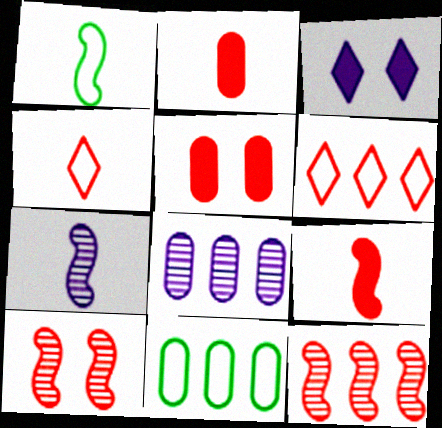[[1, 7, 9], 
[2, 6, 10], 
[4, 5, 12]]